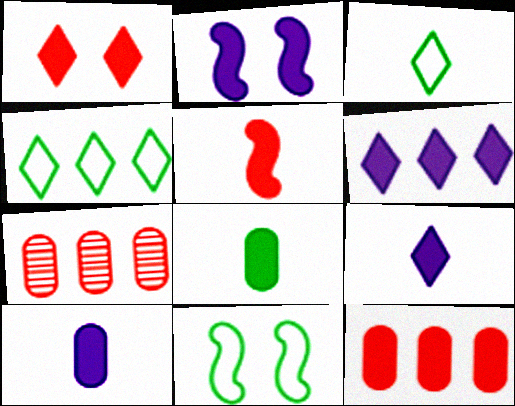[[1, 5, 12], 
[2, 3, 7], 
[2, 6, 10], 
[5, 8, 9], 
[7, 9, 11]]